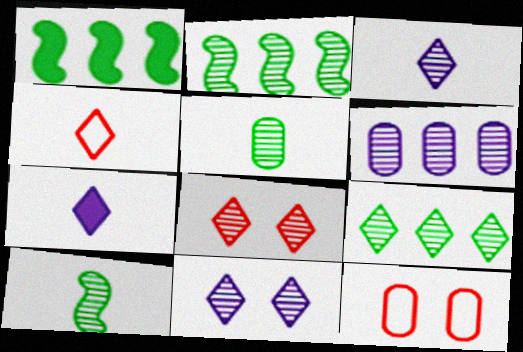[[1, 3, 12], 
[2, 7, 12], 
[3, 8, 9], 
[6, 8, 10]]